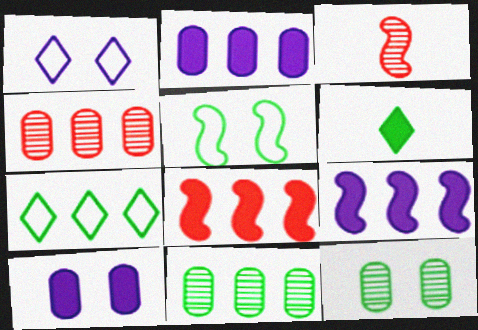[[3, 5, 9], 
[3, 7, 10], 
[4, 7, 9], 
[5, 6, 11], 
[6, 8, 10]]